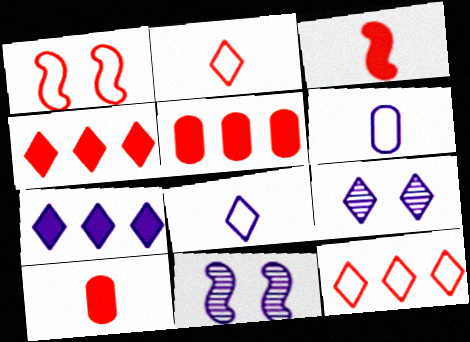[[6, 7, 11], 
[7, 8, 9]]